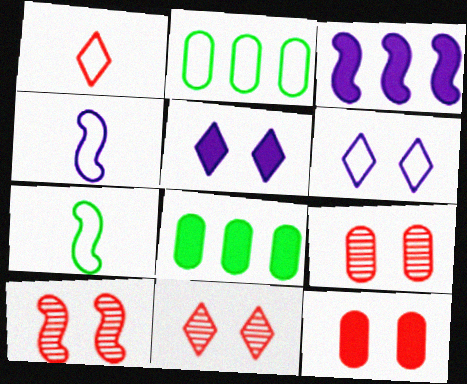[[3, 7, 10], 
[4, 8, 11], 
[9, 10, 11]]